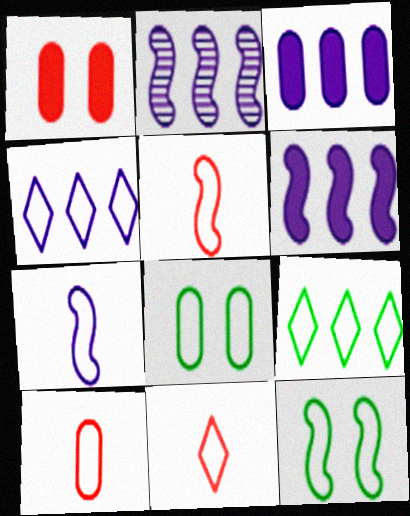[[2, 3, 4], 
[4, 5, 8], 
[4, 10, 12], 
[5, 10, 11]]